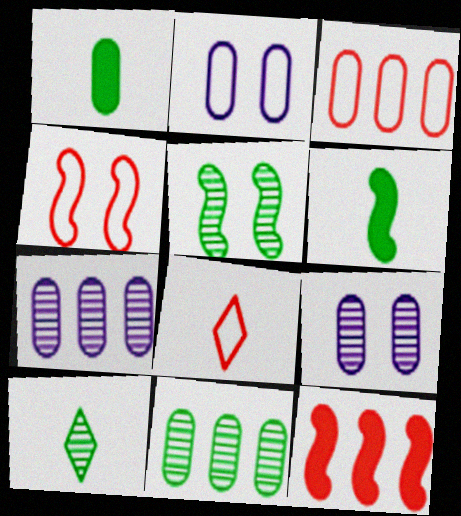[[1, 3, 9], 
[2, 10, 12], 
[3, 4, 8], 
[5, 10, 11]]